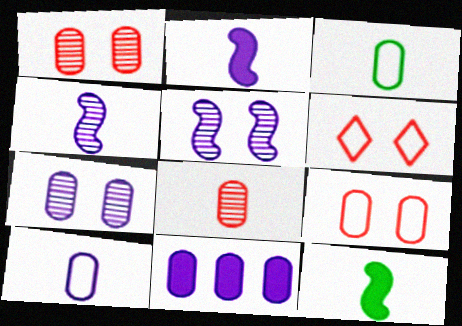[[1, 3, 11], 
[7, 10, 11]]